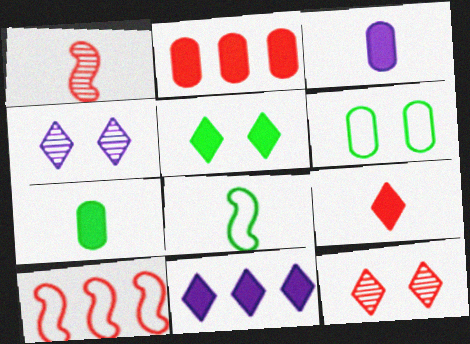[[1, 6, 11], 
[2, 4, 8], 
[4, 7, 10], 
[5, 9, 11]]